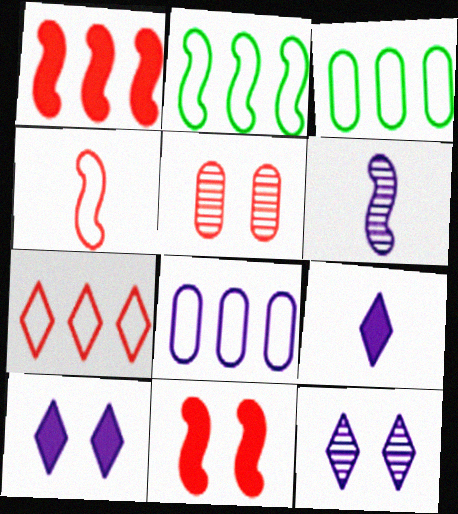[[2, 5, 9], 
[2, 6, 11], 
[2, 7, 8], 
[6, 8, 10]]